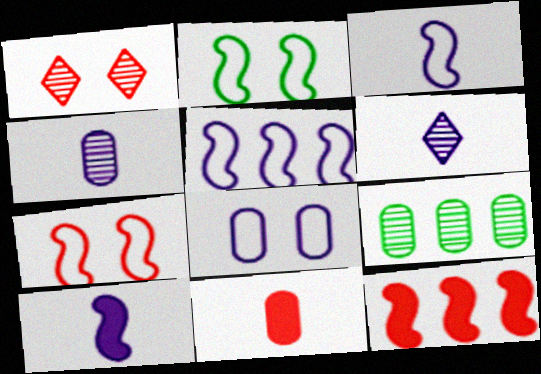[[8, 9, 11]]